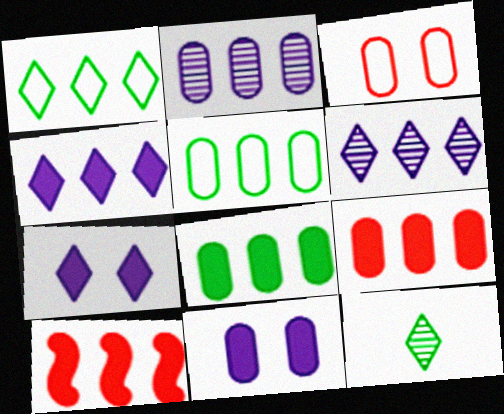[[1, 2, 10], 
[2, 5, 9], 
[4, 8, 10], 
[5, 6, 10]]